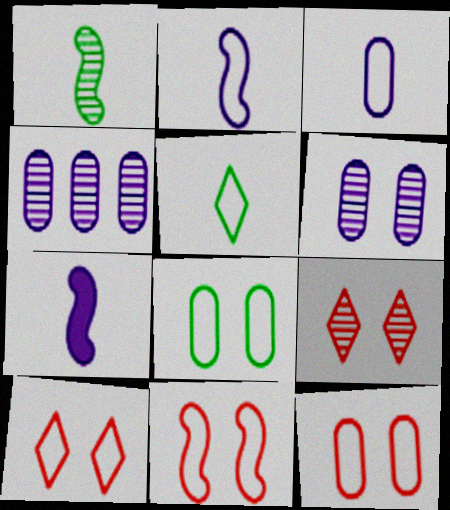[[1, 4, 9], 
[10, 11, 12]]